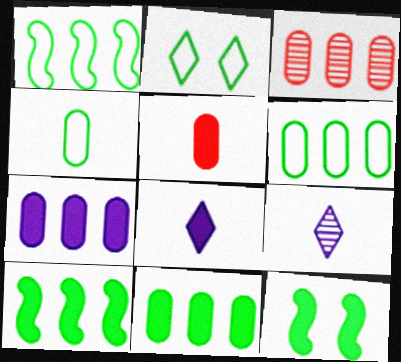[[1, 2, 4], 
[3, 6, 7]]